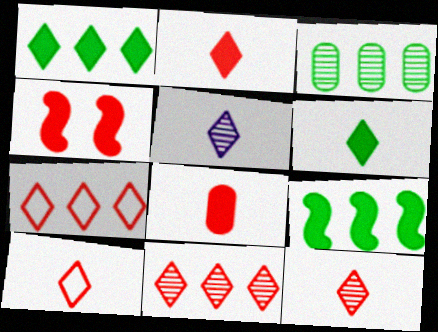[[2, 10, 12], 
[5, 6, 10]]